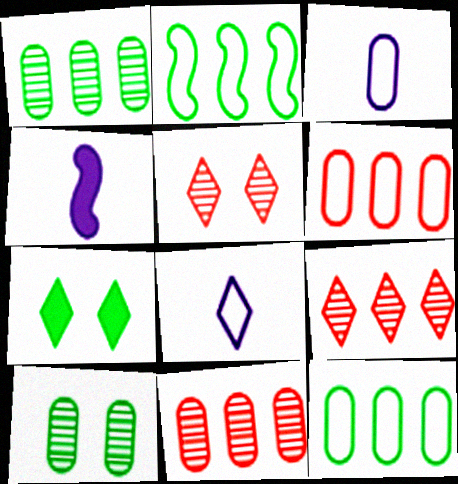[[4, 5, 12], 
[7, 8, 9]]